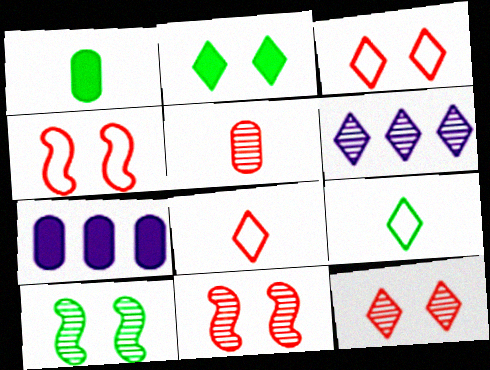[[1, 4, 6], 
[2, 6, 8], 
[5, 6, 10], 
[7, 8, 10], 
[7, 9, 11]]